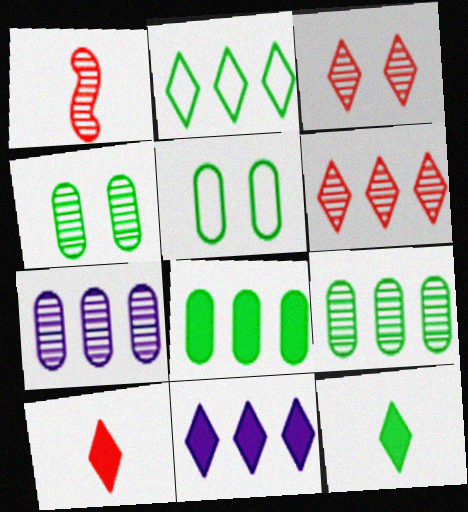[[1, 5, 11], 
[2, 6, 11]]